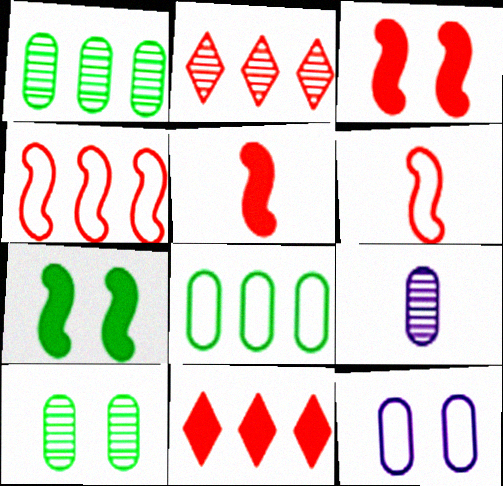[]